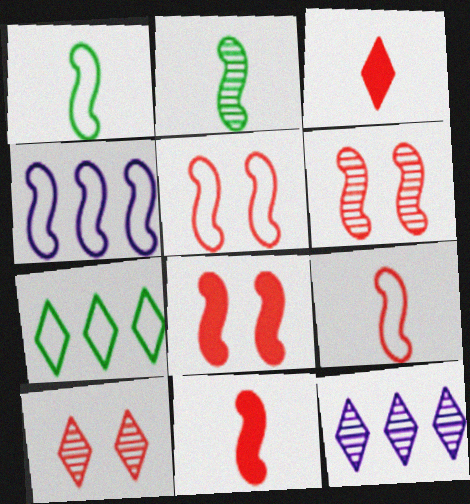[[1, 4, 5], 
[2, 4, 8], 
[5, 6, 8]]